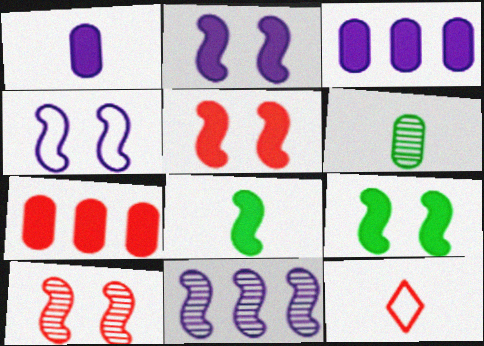[[2, 5, 9], 
[4, 9, 10], 
[7, 10, 12]]